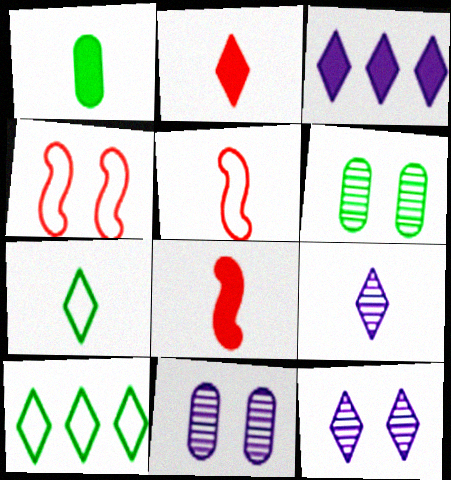[[1, 5, 9], 
[2, 7, 9], 
[2, 10, 12], 
[3, 5, 6], 
[8, 10, 11]]